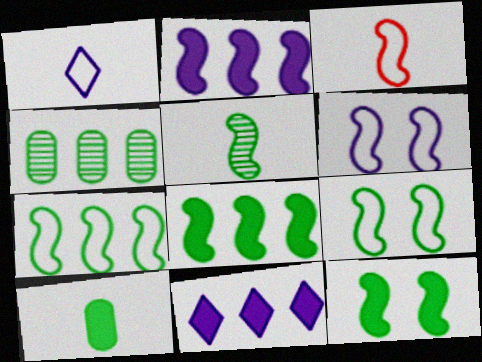[[3, 6, 7], 
[5, 7, 12], 
[5, 8, 9]]